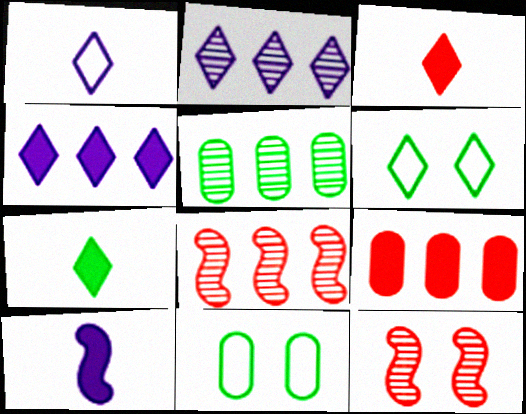[[2, 3, 6], 
[2, 5, 8]]